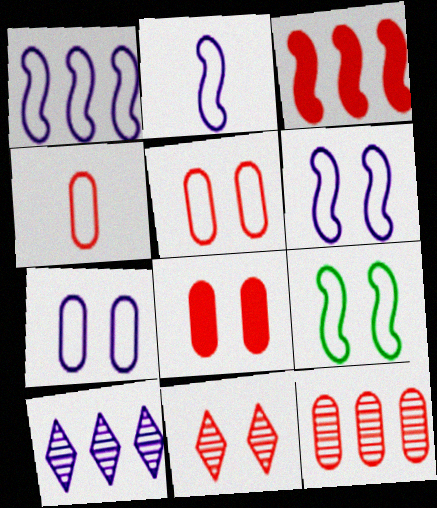[[1, 2, 6], 
[3, 4, 11], 
[4, 8, 12]]